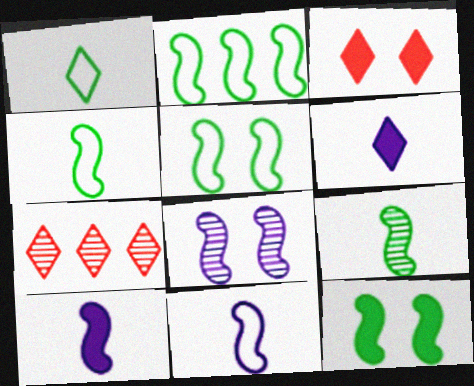[[2, 4, 5], 
[2, 9, 12]]